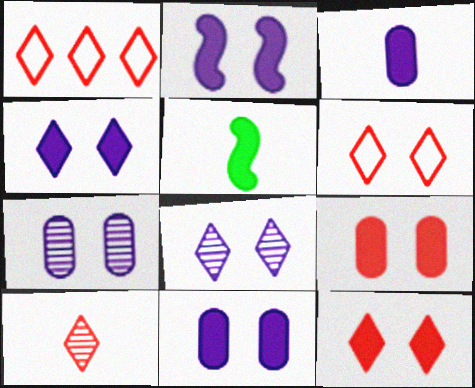[[1, 5, 7], 
[1, 10, 12], 
[2, 4, 11]]